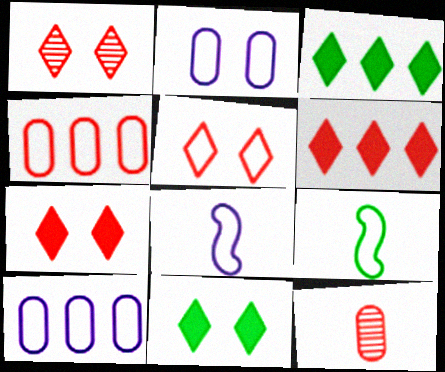[[1, 5, 7], 
[5, 9, 10]]